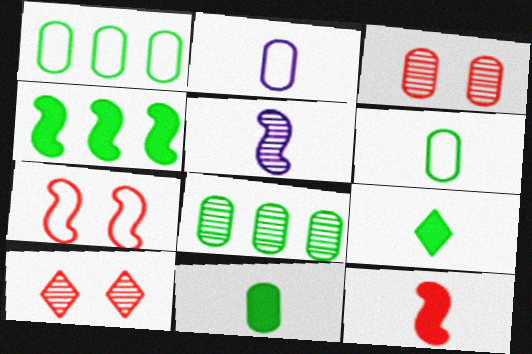[[2, 4, 10], 
[4, 5, 7], 
[5, 8, 10]]